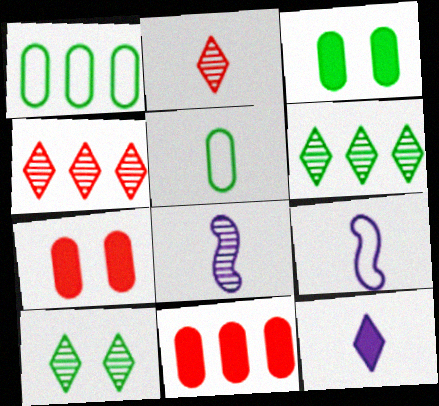[[3, 4, 9], 
[6, 7, 9], 
[9, 10, 11]]